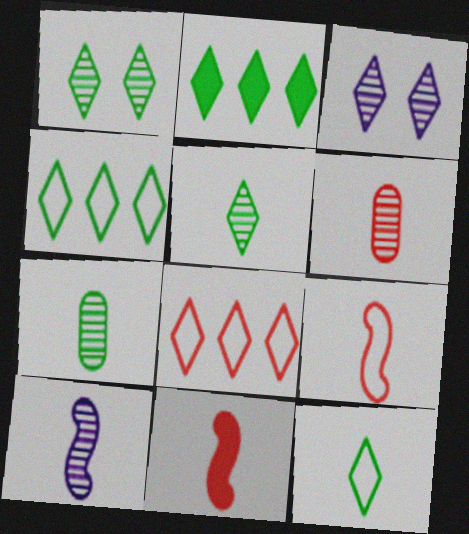[[1, 2, 12], 
[5, 6, 10]]